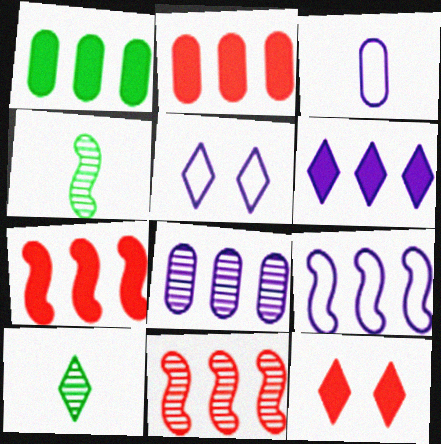[[1, 6, 7], 
[2, 4, 5], 
[3, 5, 9], 
[6, 8, 9]]